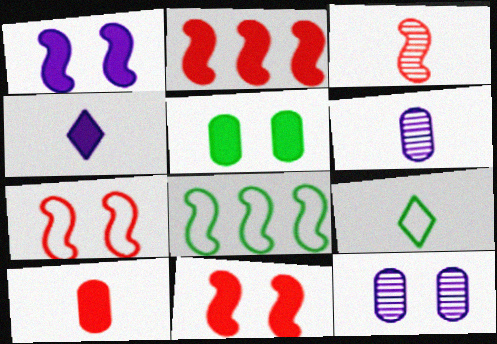[[1, 3, 8], 
[2, 3, 7], 
[2, 4, 5], 
[2, 9, 12]]